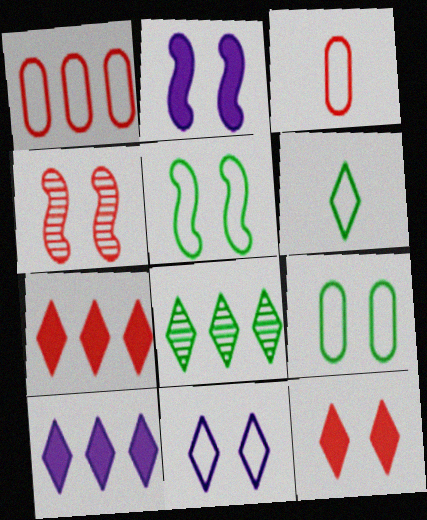[[2, 3, 8], 
[2, 4, 5], 
[3, 4, 7]]